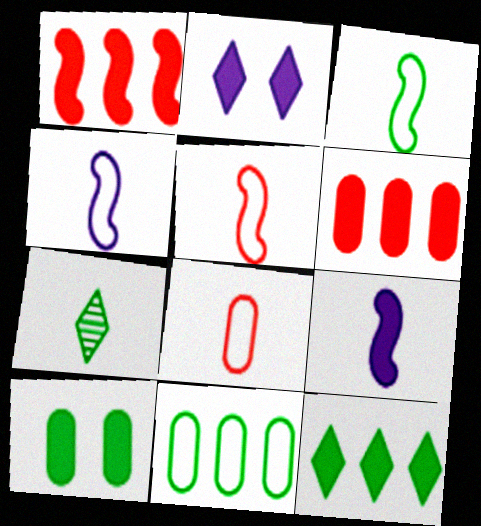[[3, 4, 5], 
[7, 8, 9]]